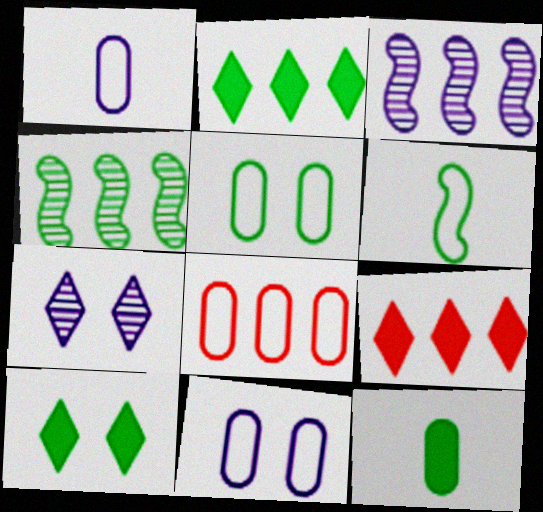[[1, 5, 8], 
[2, 3, 8]]